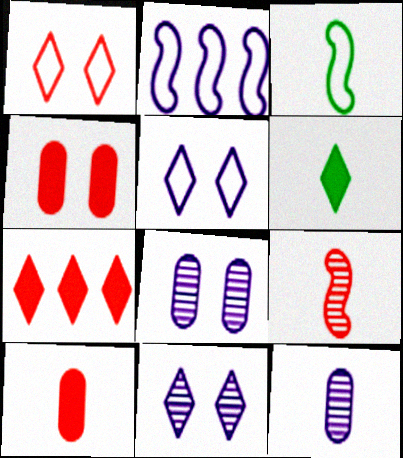[[3, 7, 8]]